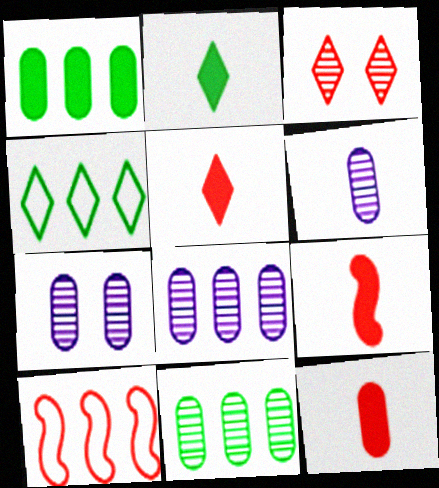[[2, 7, 10], 
[3, 10, 12], 
[4, 7, 9], 
[5, 9, 12], 
[6, 7, 8]]